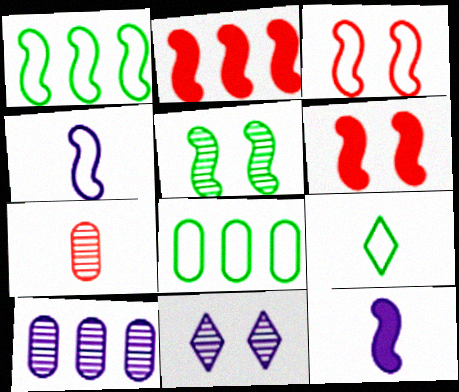[[1, 3, 4], 
[2, 4, 5], 
[6, 9, 10], 
[7, 9, 12]]